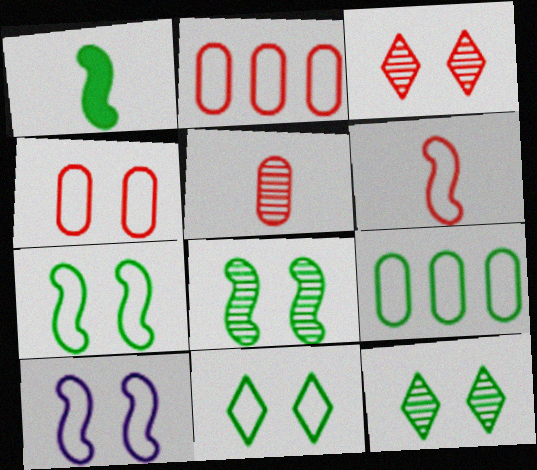[[1, 9, 12], 
[4, 10, 11]]